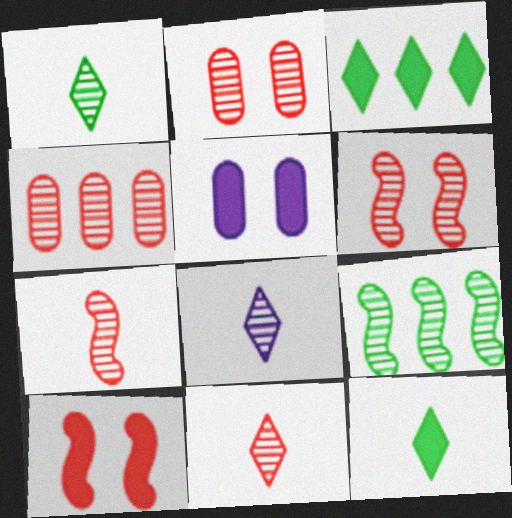[[1, 8, 11], 
[2, 8, 9], 
[4, 6, 11]]